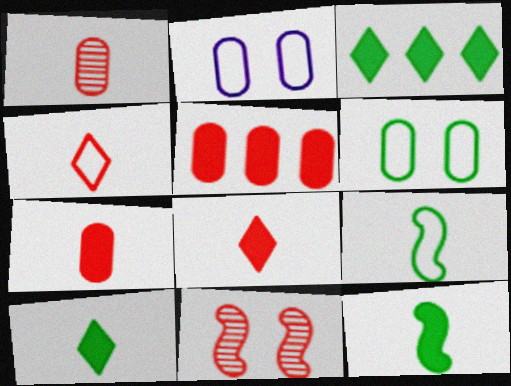[[4, 5, 11]]